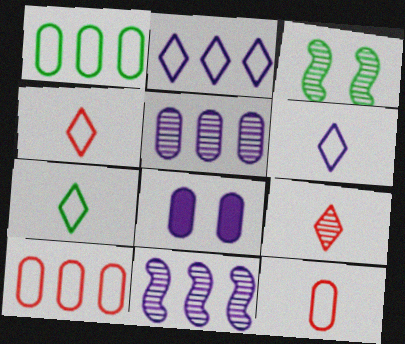[[3, 5, 9], 
[4, 6, 7], 
[6, 8, 11]]